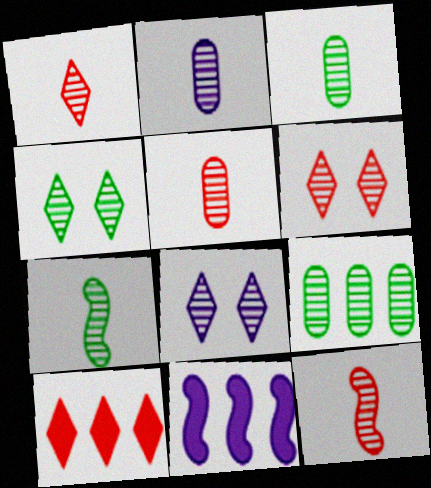[[1, 2, 7], 
[1, 5, 12], 
[2, 3, 5], 
[4, 6, 8], 
[4, 7, 9], 
[8, 9, 12]]